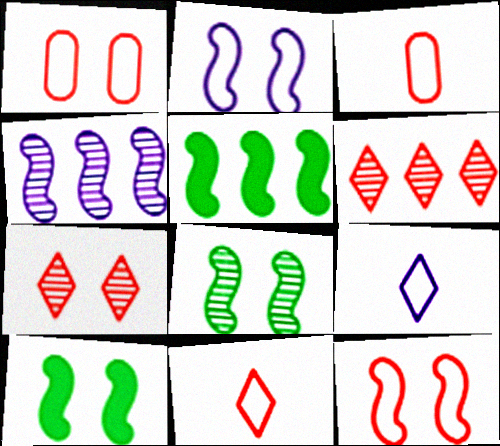[]